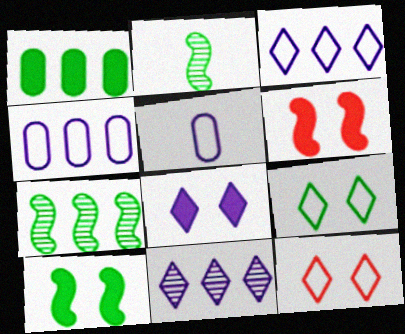[[1, 2, 9]]